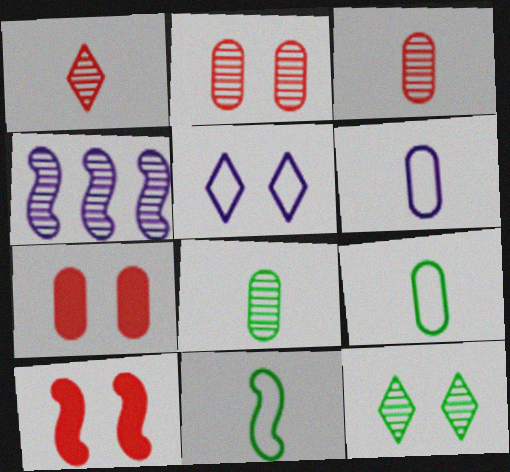[[3, 4, 12], 
[4, 10, 11]]